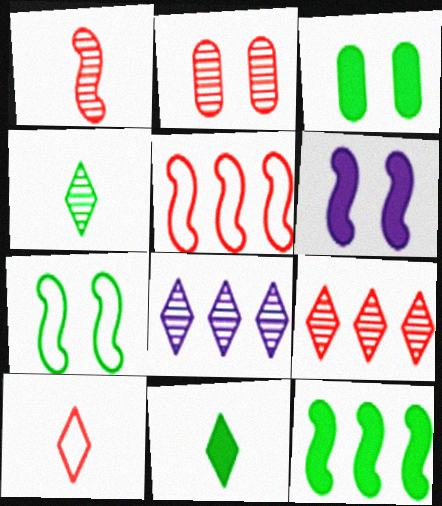[[1, 2, 9], 
[3, 11, 12]]